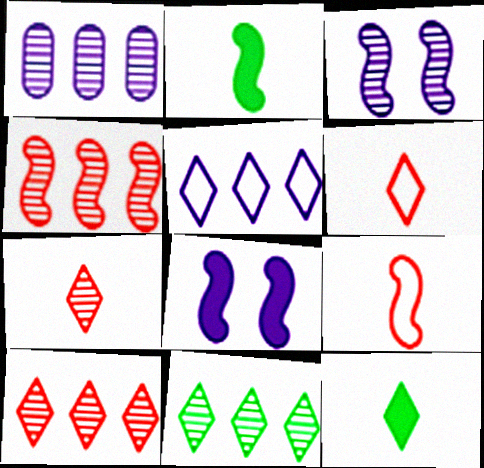[[1, 4, 11]]